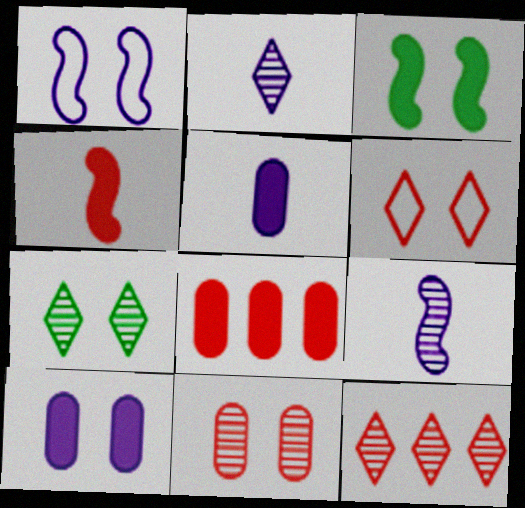[[2, 7, 12]]